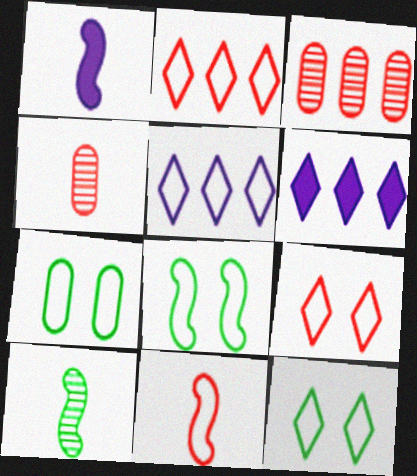[[1, 3, 12], 
[1, 10, 11], 
[4, 6, 8], 
[5, 7, 11], 
[7, 8, 12]]